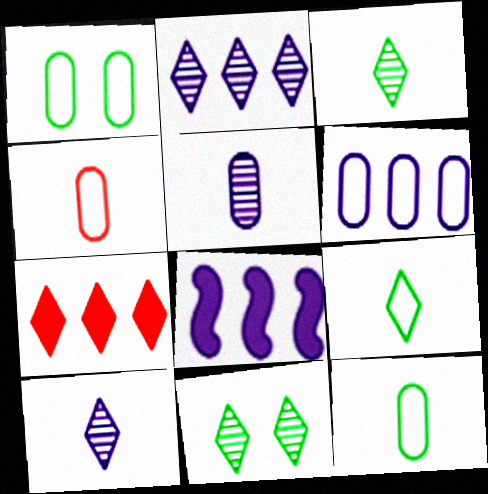[[1, 4, 6], 
[2, 6, 8], 
[4, 8, 11]]